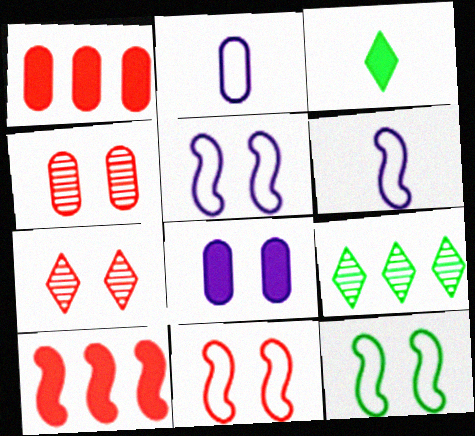[[3, 8, 10], 
[5, 11, 12], 
[7, 8, 12]]